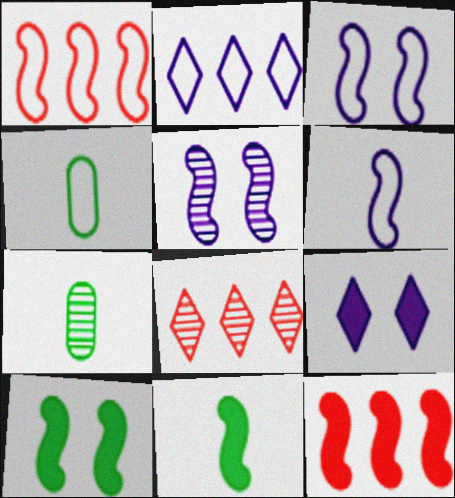[[1, 5, 11], 
[1, 7, 9], 
[5, 7, 8]]